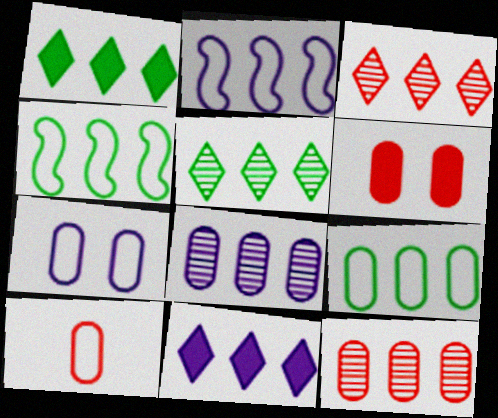[[1, 2, 12], 
[2, 8, 11], 
[4, 11, 12], 
[6, 10, 12], 
[7, 9, 10]]